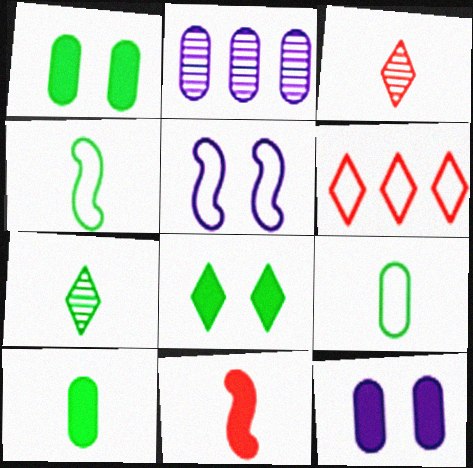[[4, 7, 10], 
[5, 6, 9]]